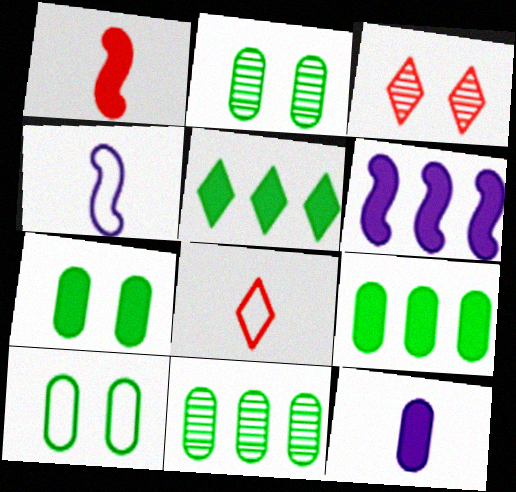[[2, 6, 8], 
[2, 7, 10], 
[3, 4, 9]]